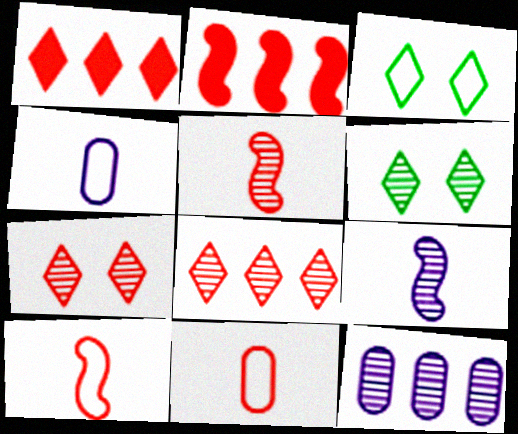[[2, 4, 6], 
[2, 7, 11], 
[5, 6, 12]]